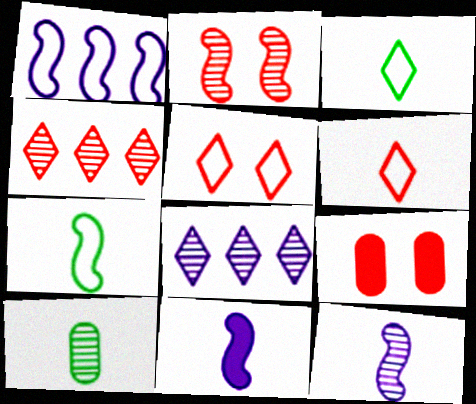[[2, 5, 9], 
[2, 8, 10], 
[6, 10, 11], 
[7, 8, 9]]